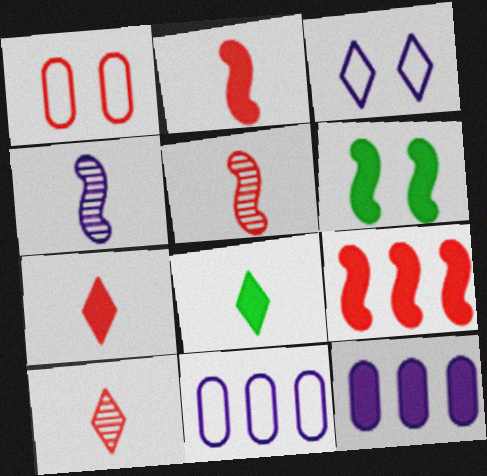[[1, 9, 10], 
[3, 4, 12], 
[6, 7, 12], 
[6, 10, 11]]